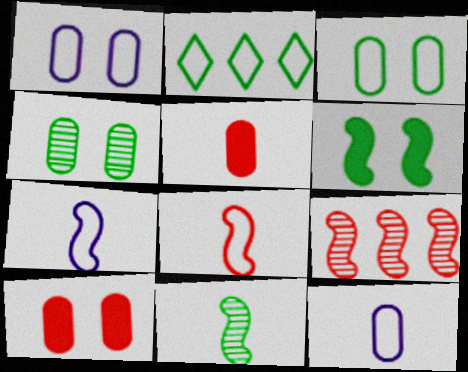[[1, 2, 8], 
[1, 4, 10], 
[6, 7, 9]]